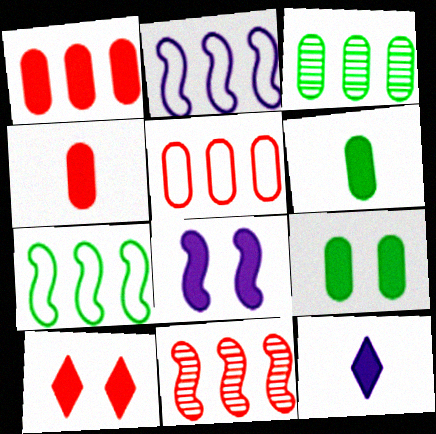[[8, 9, 10]]